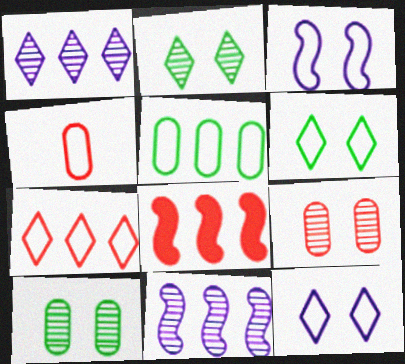[[1, 5, 8]]